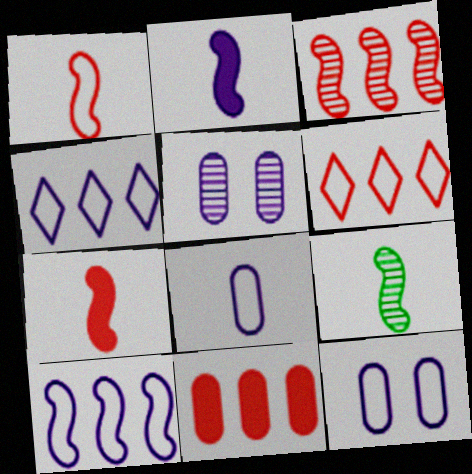[[1, 2, 9], 
[2, 4, 5], 
[3, 6, 11]]